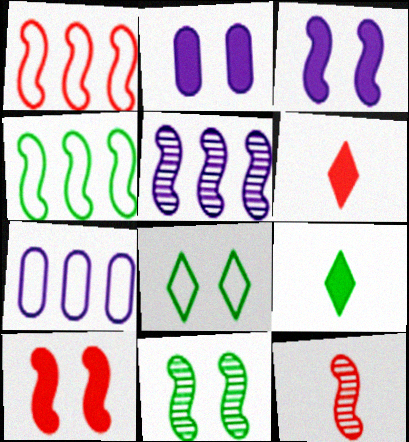[[1, 10, 12], 
[3, 4, 12], 
[5, 11, 12], 
[6, 7, 11]]